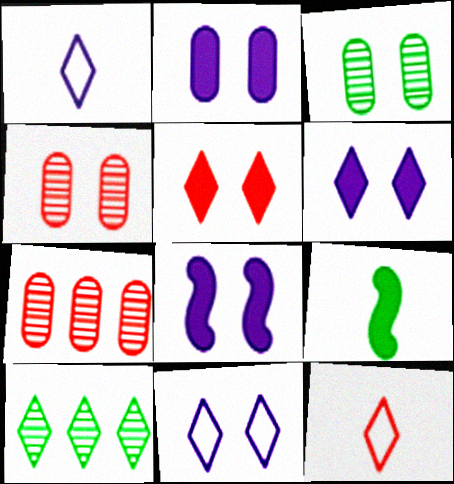[[1, 5, 10], 
[2, 6, 8], 
[6, 10, 12], 
[7, 9, 11]]